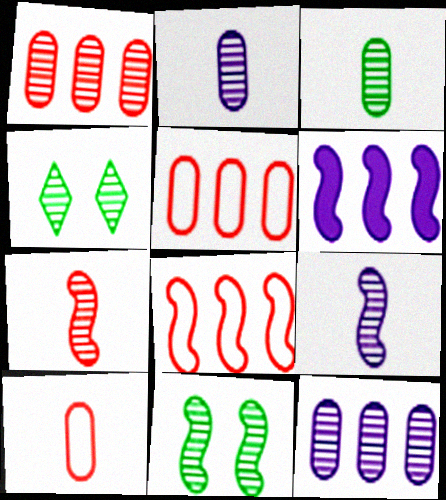[[1, 4, 9], 
[4, 6, 10], 
[4, 7, 12]]